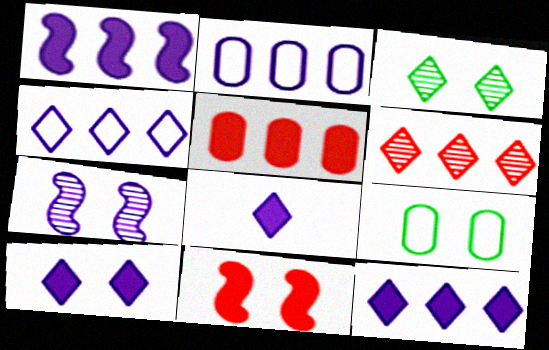[[2, 7, 8], 
[8, 10, 12]]